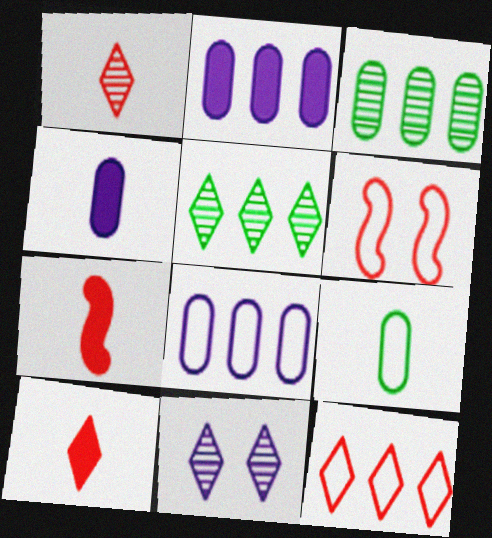[[1, 5, 11], 
[4, 5, 6]]